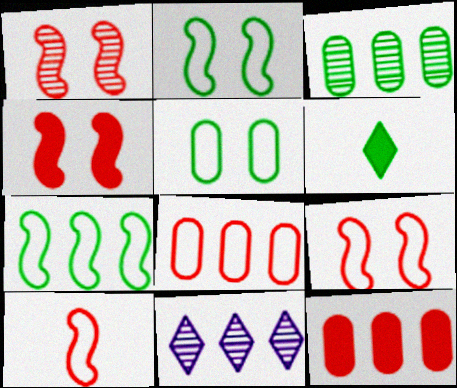[[1, 4, 9], 
[2, 3, 6], 
[7, 11, 12]]